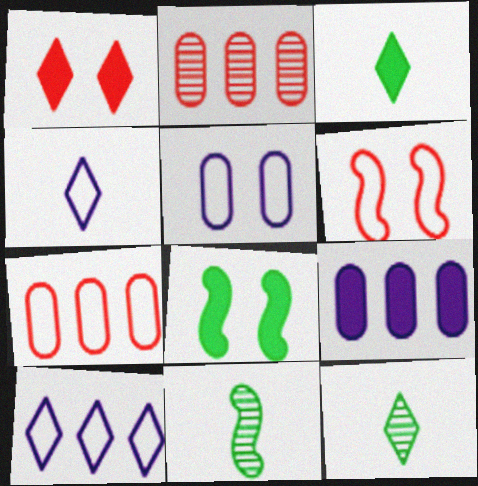[[1, 10, 12], 
[2, 4, 8], 
[6, 9, 12]]